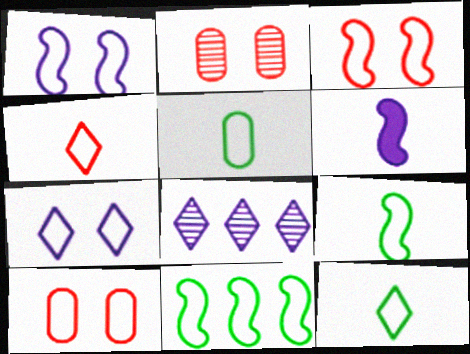[[5, 9, 12]]